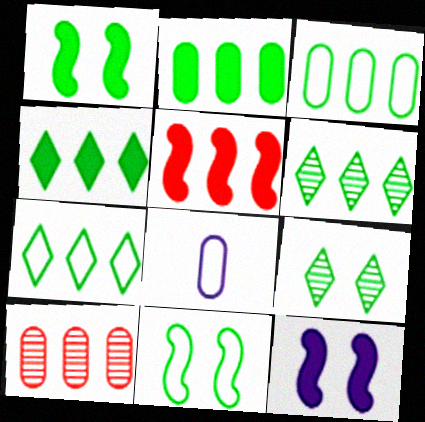[[4, 6, 7], 
[5, 8, 9]]